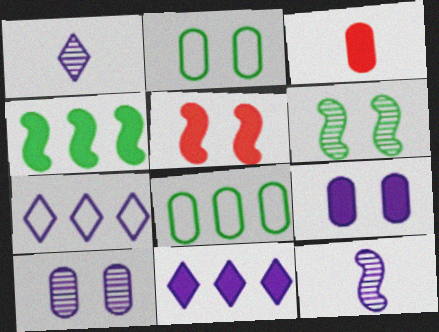[[1, 5, 8], 
[3, 6, 7], 
[3, 8, 10], 
[7, 9, 12]]